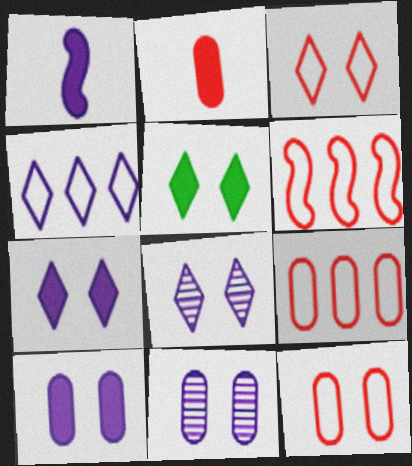[[1, 4, 11], 
[3, 5, 8]]